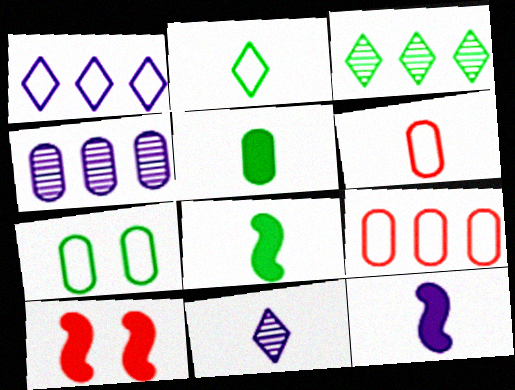[[2, 4, 10], 
[3, 7, 8], 
[6, 8, 11]]